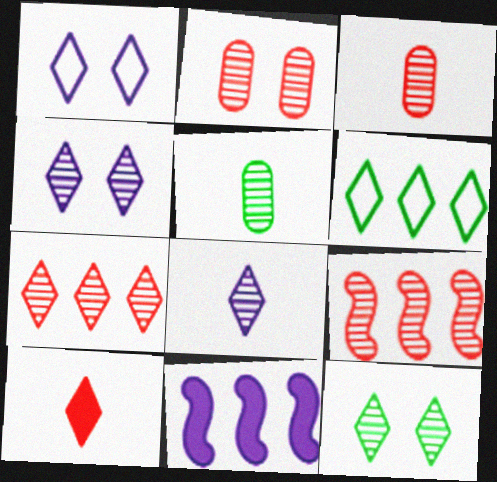[[4, 5, 9], 
[4, 6, 10], 
[7, 8, 12]]